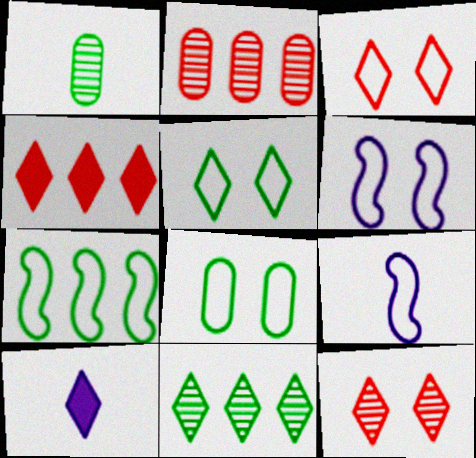[[1, 4, 6], 
[3, 6, 8], 
[3, 10, 11]]